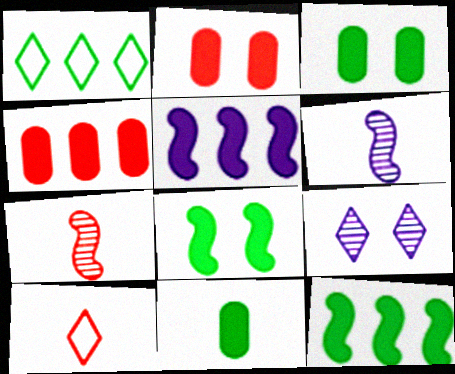[[1, 2, 6], 
[6, 10, 11]]